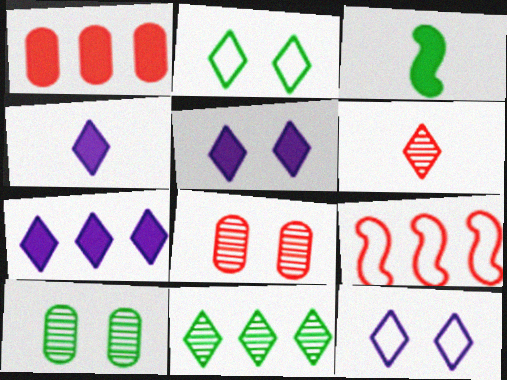[[1, 3, 5], 
[2, 6, 7], 
[4, 5, 7], 
[4, 9, 10]]